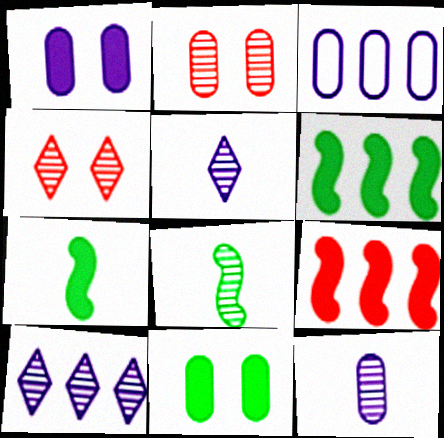[[1, 3, 12], 
[2, 8, 10], 
[3, 4, 7]]